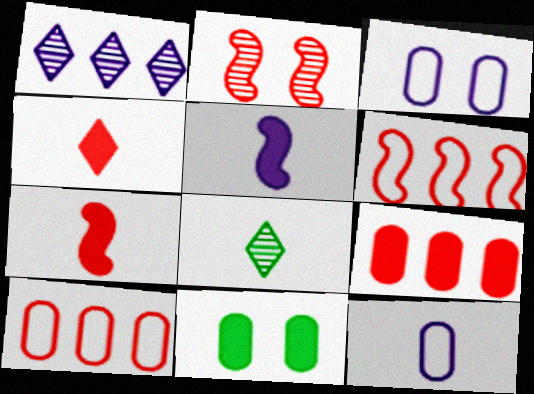[[1, 3, 5], 
[2, 4, 10], 
[2, 6, 7], 
[7, 8, 12]]